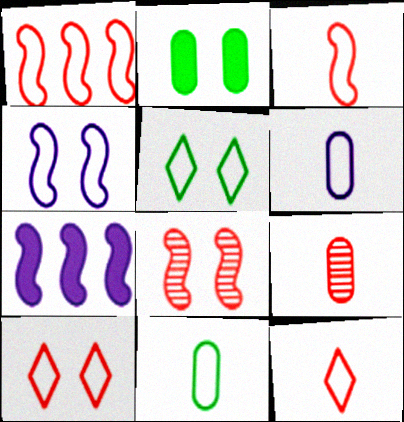[[1, 5, 6], 
[5, 7, 9]]